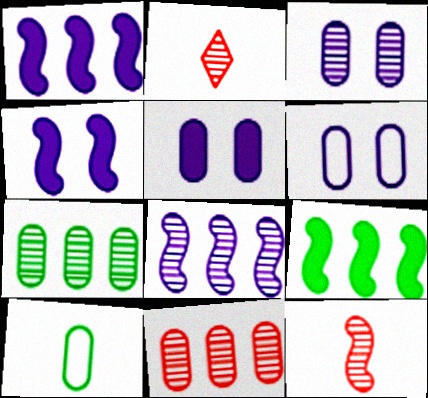[[2, 6, 9], 
[3, 5, 6], 
[5, 10, 11]]